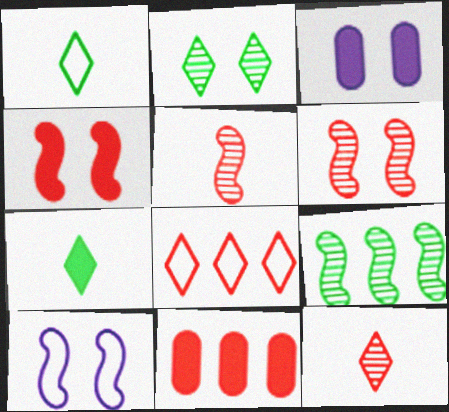[]